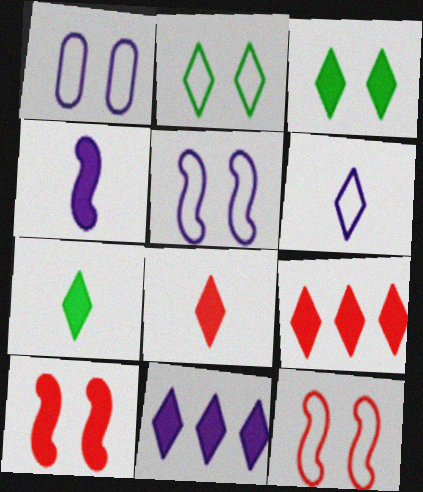[[1, 2, 12], 
[3, 8, 11]]